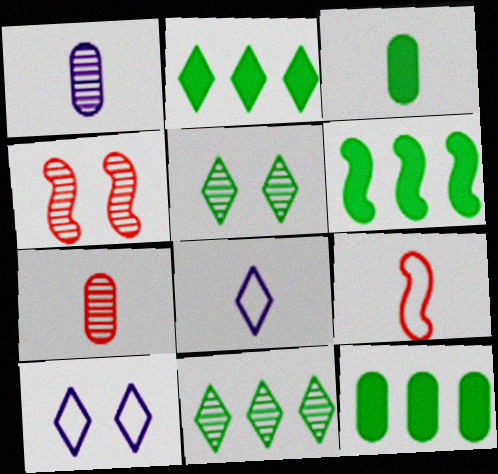[[1, 4, 11], 
[2, 6, 12], 
[4, 8, 12], 
[6, 7, 10]]